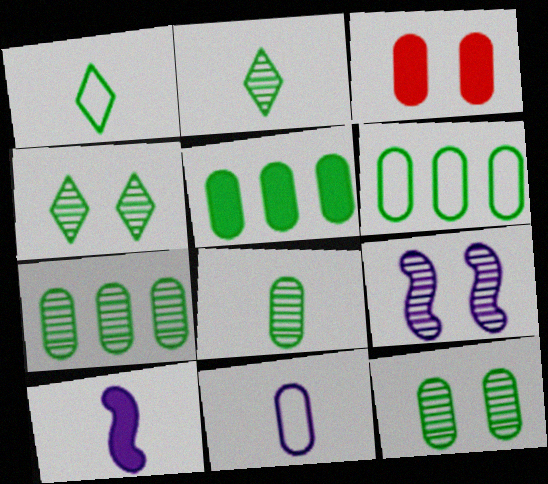[[3, 7, 11], 
[5, 6, 7], 
[7, 8, 12]]